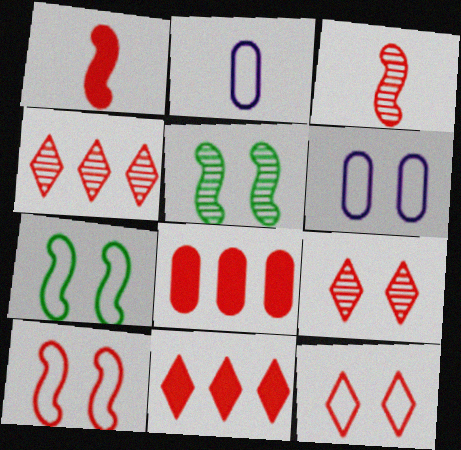[[2, 5, 11], 
[3, 8, 12], 
[6, 7, 12]]